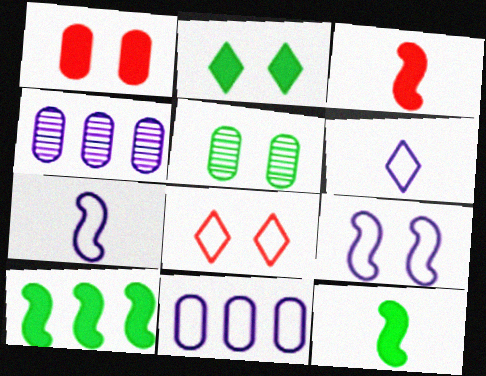[[4, 8, 12], 
[6, 9, 11]]